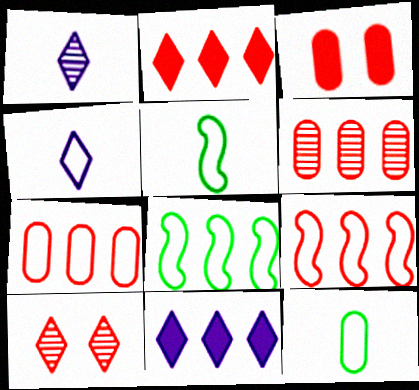[[1, 3, 8], 
[2, 6, 9], 
[6, 8, 11]]